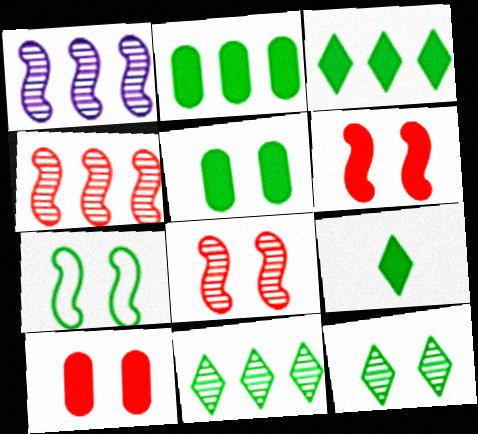[[5, 7, 12]]